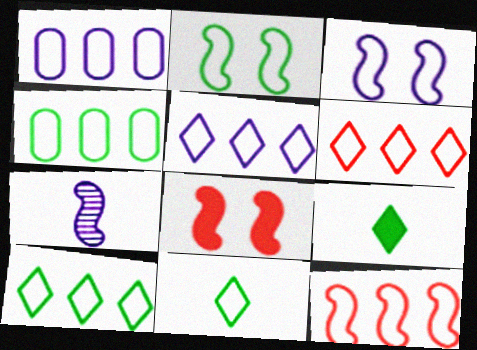[[1, 10, 12], 
[2, 4, 11], 
[4, 5, 12], 
[5, 6, 10]]